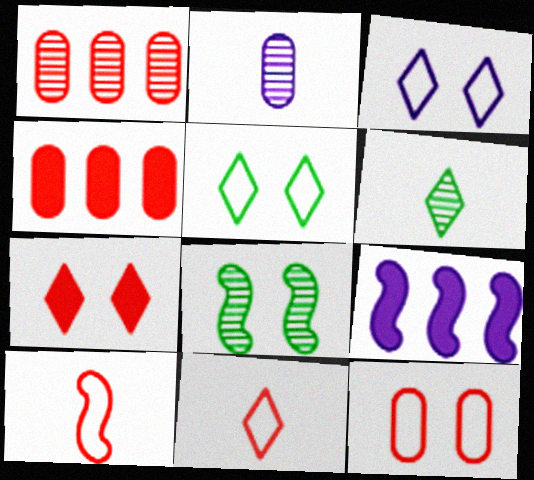[[1, 7, 10], 
[2, 3, 9], 
[6, 9, 12], 
[8, 9, 10]]